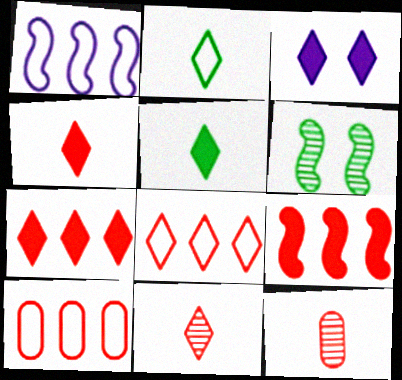[[3, 5, 7]]